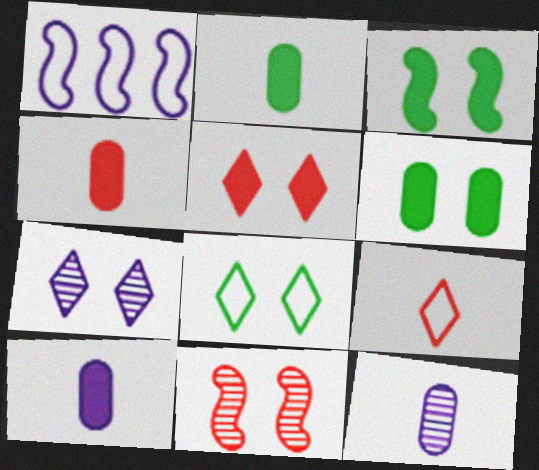[[1, 7, 10], 
[2, 4, 10], 
[5, 7, 8]]